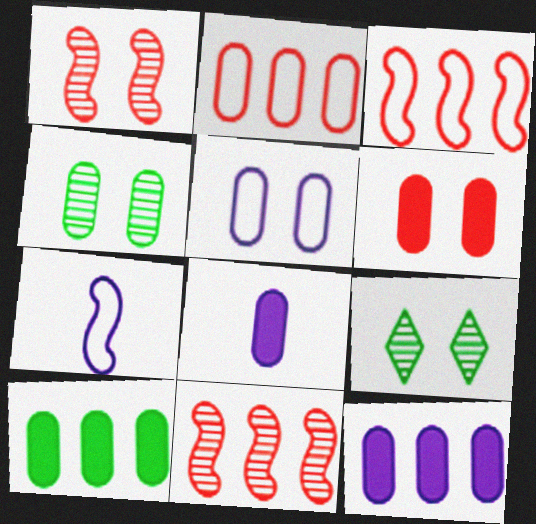[[2, 4, 8], 
[3, 8, 9], 
[4, 5, 6], 
[6, 8, 10]]